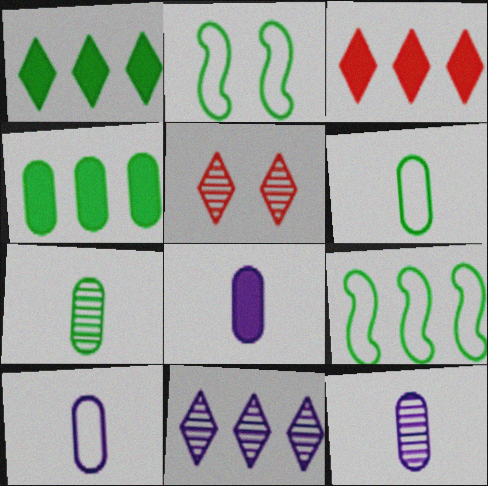[[1, 2, 7], 
[2, 3, 12], 
[5, 8, 9], 
[8, 10, 12]]